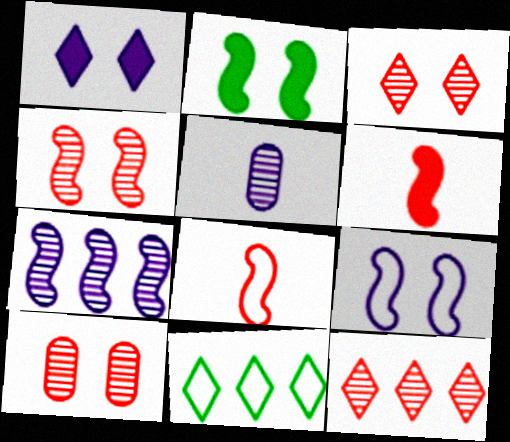[[2, 4, 9], 
[2, 7, 8], 
[3, 4, 10]]